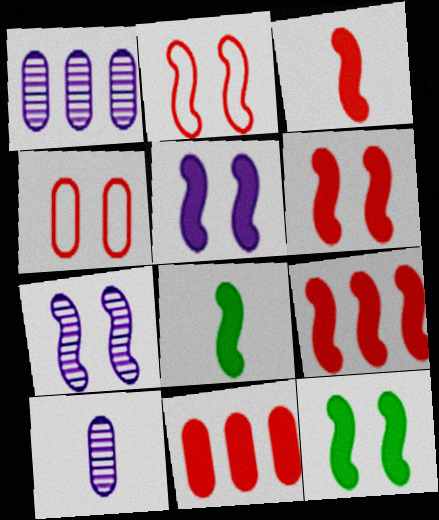[[2, 7, 12], 
[3, 6, 9], 
[5, 6, 12], 
[5, 8, 9]]